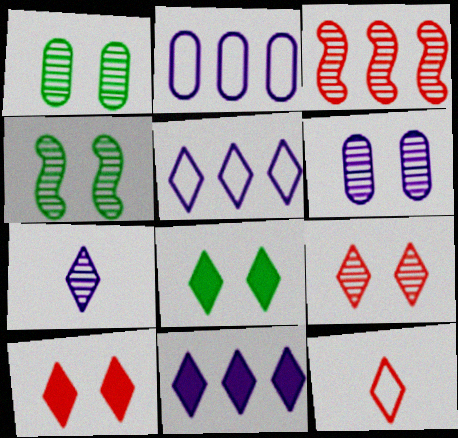[[1, 3, 7], 
[4, 6, 9]]